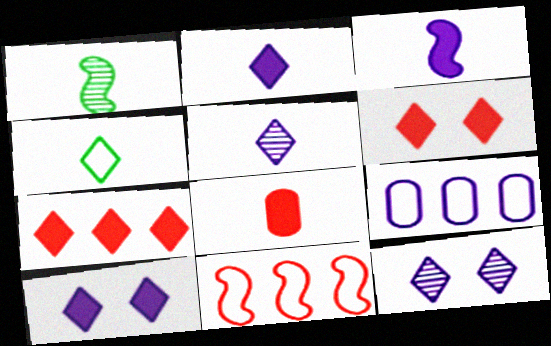[[1, 6, 9], 
[3, 9, 12], 
[4, 7, 12]]